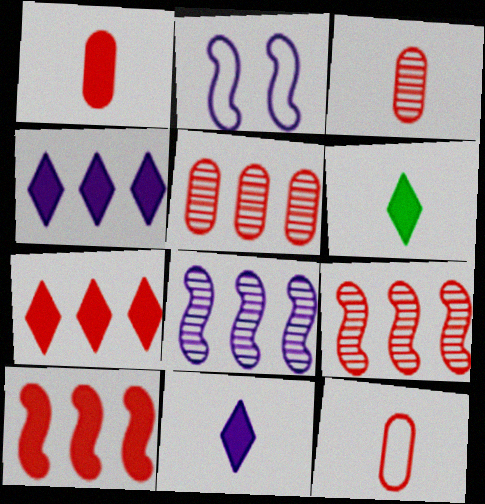[[1, 3, 12], 
[2, 5, 6]]